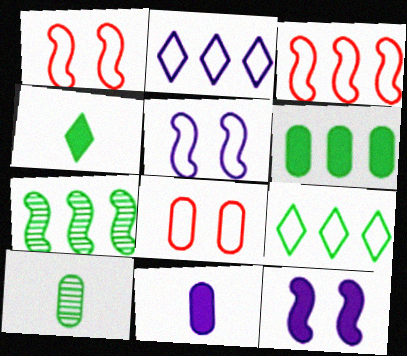[[6, 7, 9]]